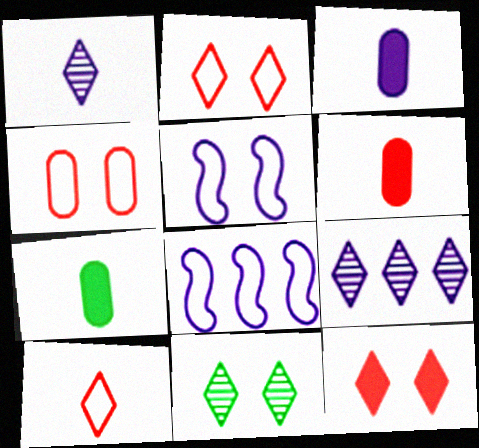[[3, 5, 9], 
[3, 6, 7], 
[6, 8, 11]]